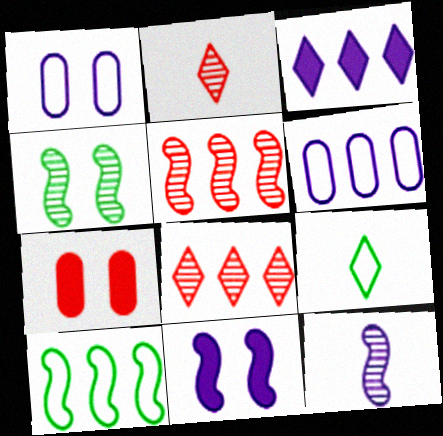[[1, 3, 12], 
[4, 5, 12]]